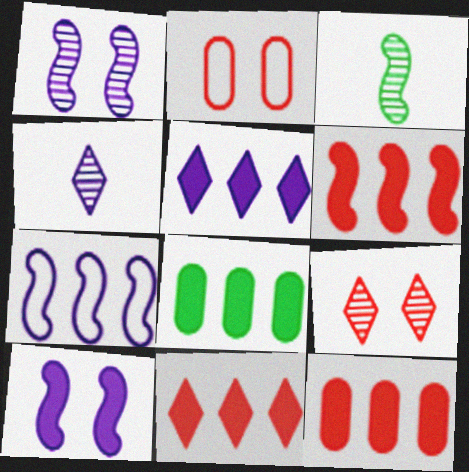[[2, 3, 5], 
[5, 6, 8], 
[6, 11, 12]]